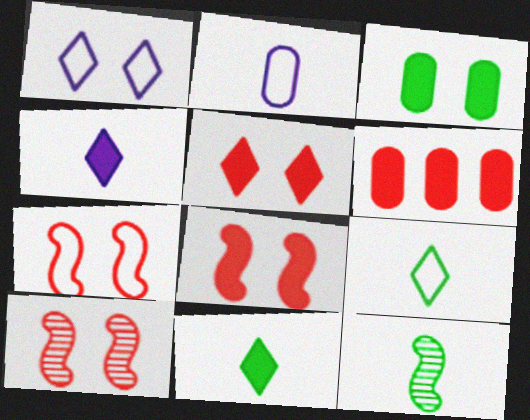[[1, 3, 10], 
[1, 6, 12], 
[7, 8, 10]]